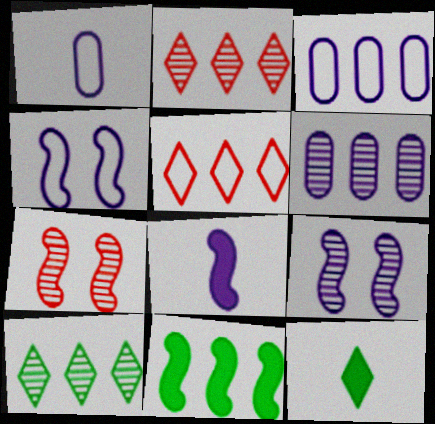[[2, 3, 11], 
[3, 7, 12], 
[5, 6, 11]]